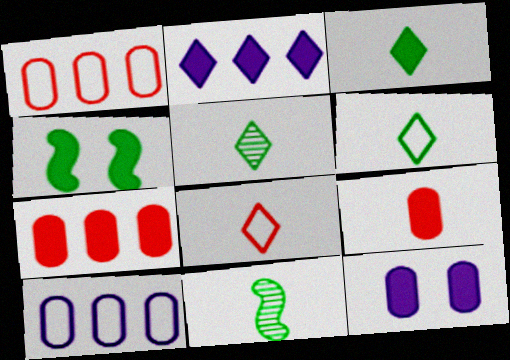[[2, 4, 9], 
[3, 5, 6]]